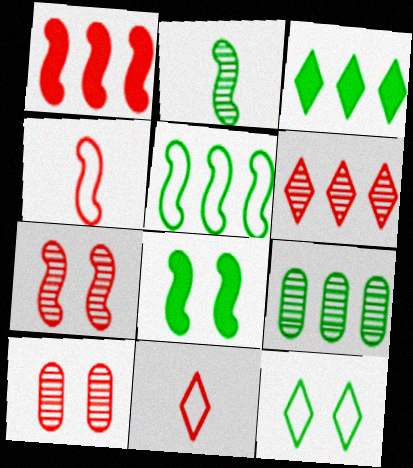[[1, 4, 7], 
[1, 10, 11], 
[2, 5, 8], 
[3, 5, 9]]